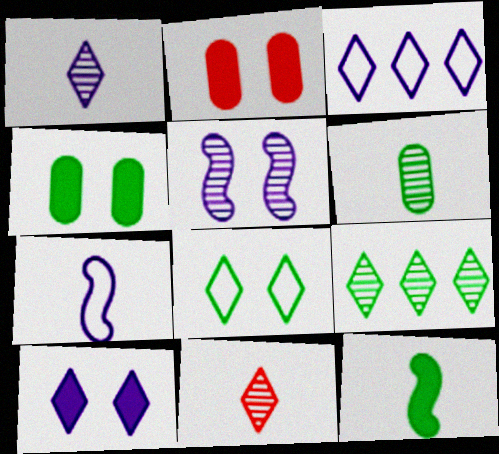[[1, 3, 10], 
[2, 5, 8], 
[2, 7, 9]]